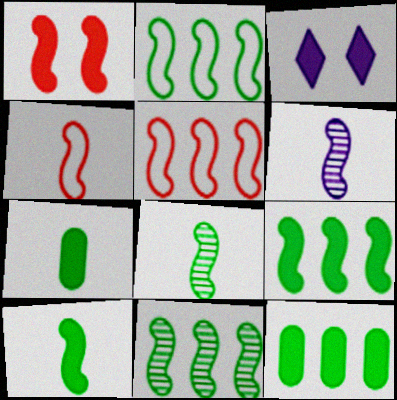[[1, 2, 6], 
[2, 9, 11], 
[4, 6, 10]]